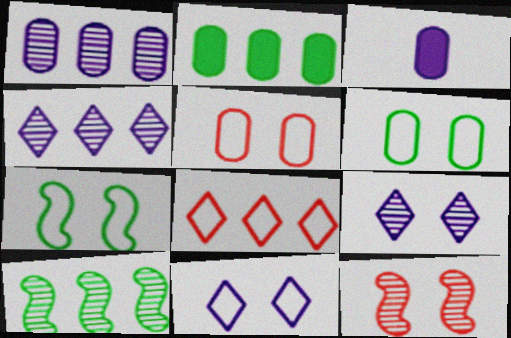[[5, 7, 11]]